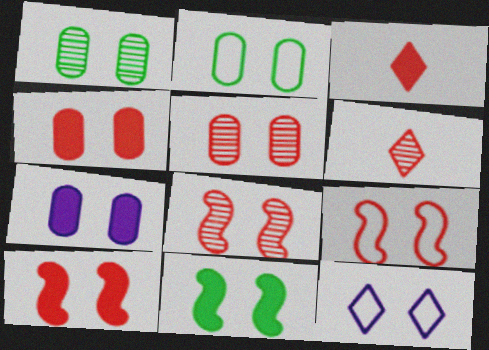[[1, 10, 12], 
[2, 5, 7], 
[2, 9, 12], 
[5, 11, 12], 
[8, 9, 10]]